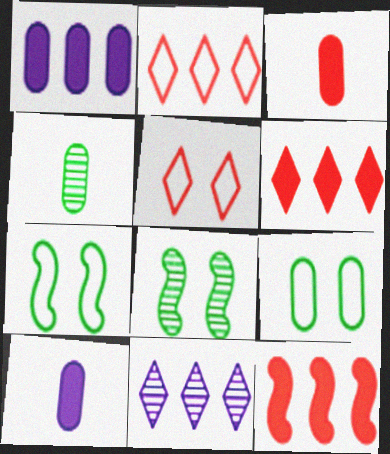[[2, 8, 10], 
[3, 7, 11]]